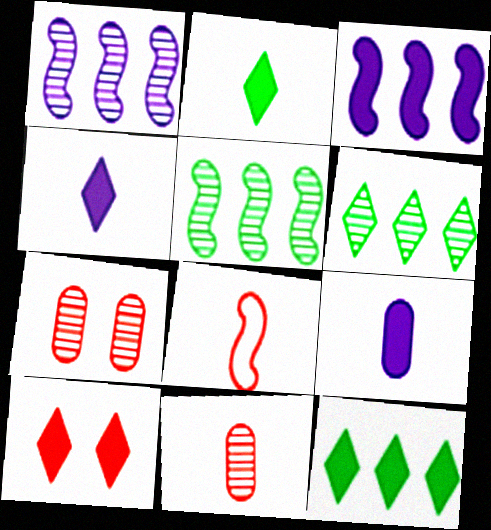[[4, 10, 12]]